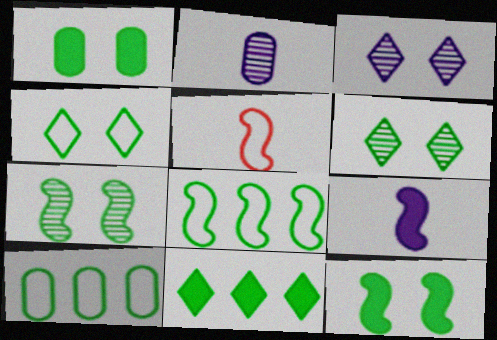[[1, 4, 7]]